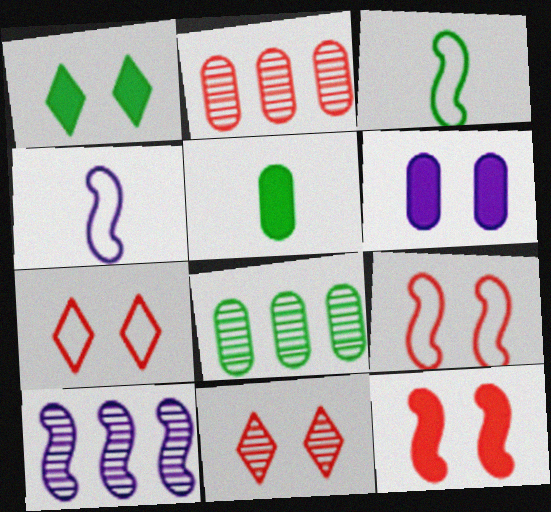[[1, 2, 4], 
[1, 3, 8], 
[1, 6, 12], 
[3, 10, 12], 
[5, 7, 10]]